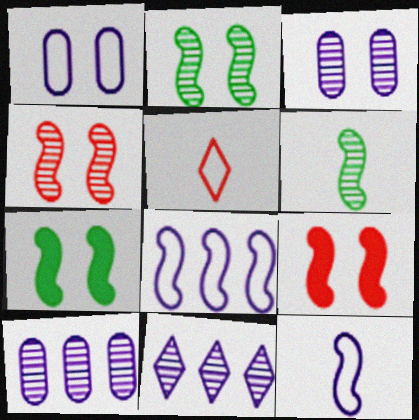[[5, 7, 10], 
[6, 8, 9]]